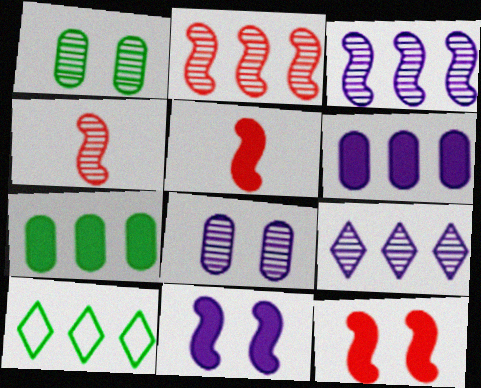[[1, 4, 9], 
[2, 6, 10], 
[5, 8, 10]]